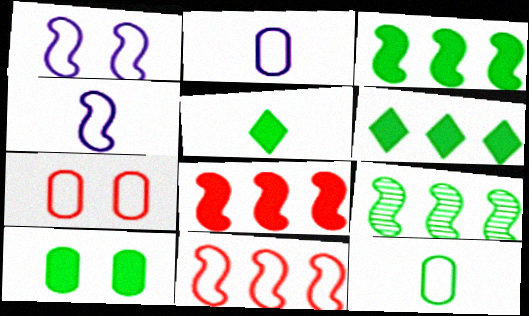[[3, 5, 10]]